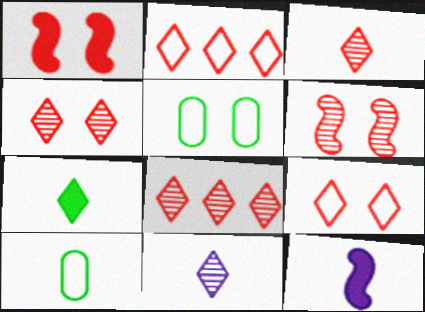[[3, 4, 8], 
[3, 10, 12], 
[5, 8, 12]]